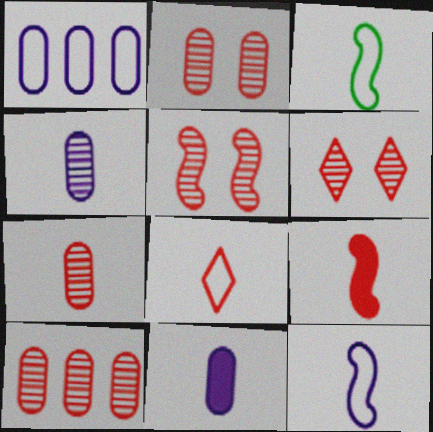[[2, 5, 6], 
[2, 7, 10], 
[7, 8, 9]]